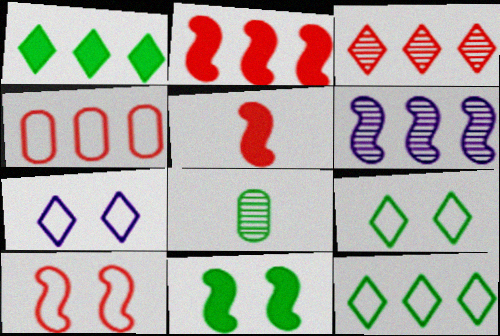[[1, 4, 6], 
[2, 3, 4], 
[2, 7, 8], 
[8, 11, 12]]